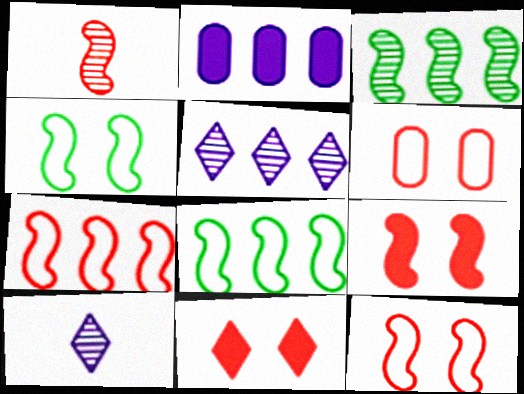[[1, 7, 9]]